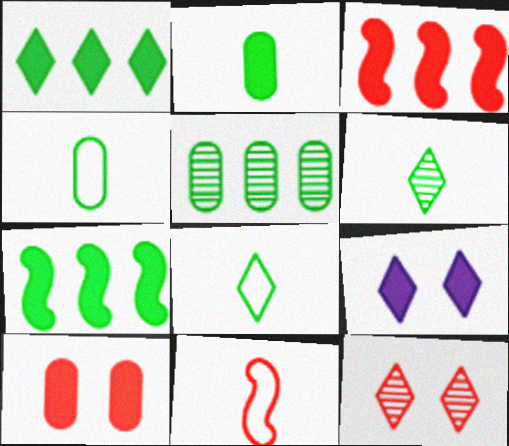[[2, 3, 9], 
[5, 9, 11]]